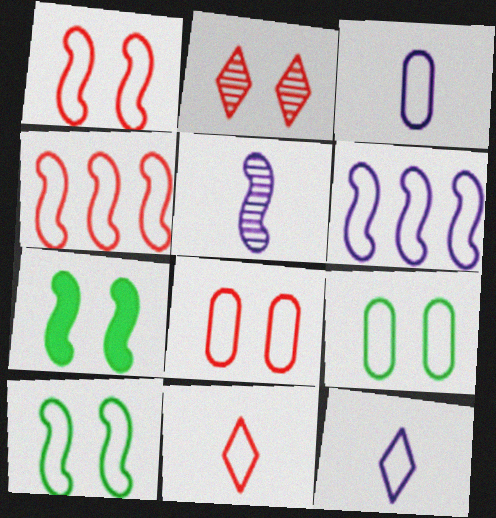[[4, 5, 7], 
[4, 8, 11], 
[4, 9, 12], 
[6, 9, 11]]